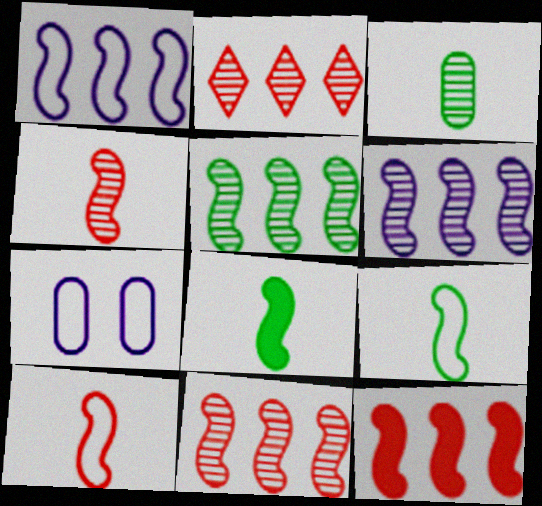[[1, 5, 12], 
[2, 7, 8], 
[5, 6, 11]]